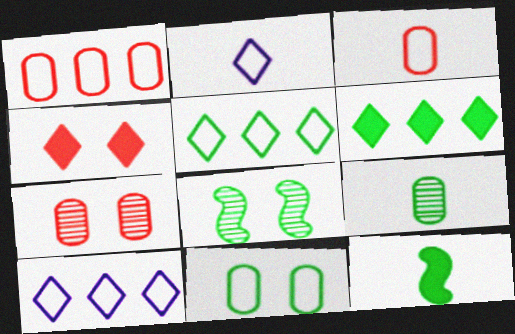[[7, 10, 12]]